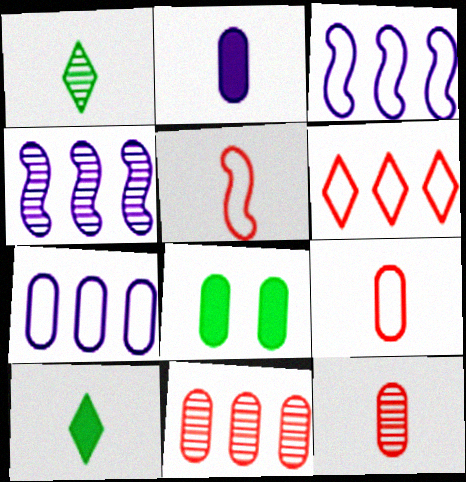[[1, 2, 5], 
[7, 8, 12]]